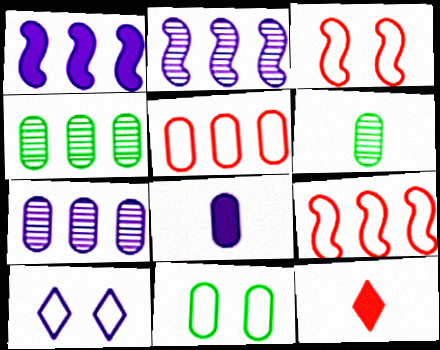[[2, 8, 10], 
[2, 11, 12], 
[3, 10, 11]]